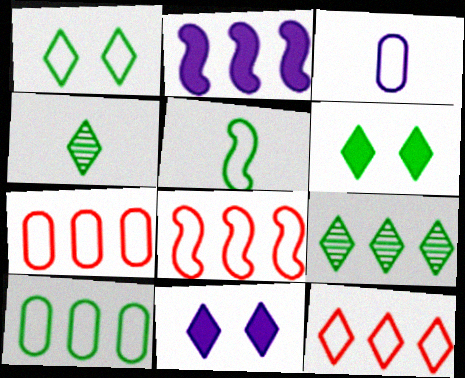[[1, 3, 8], 
[1, 5, 10], 
[2, 7, 9], 
[4, 11, 12], 
[7, 8, 12]]